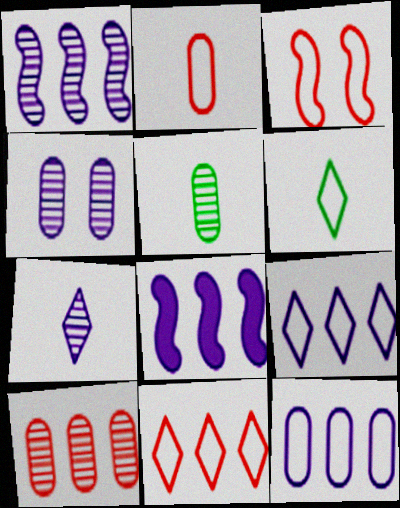[[1, 4, 7], 
[2, 3, 11], 
[3, 6, 12], 
[4, 5, 10]]